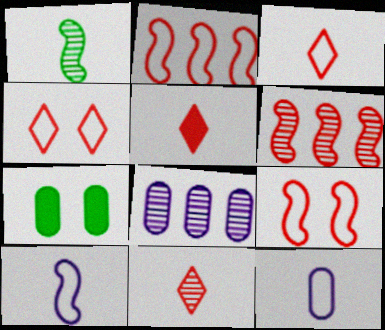[[1, 5, 12], 
[3, 5, 11]]